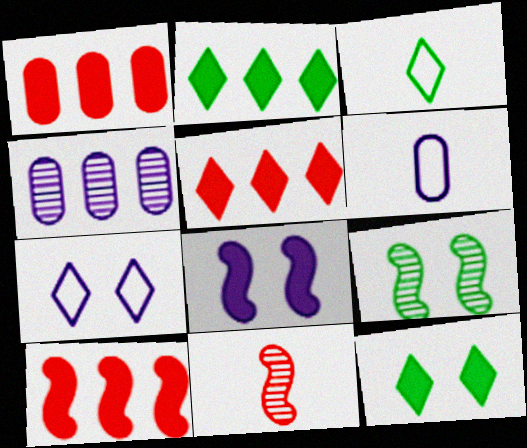[[1, 5, 10], 
[5, 6, 9]]